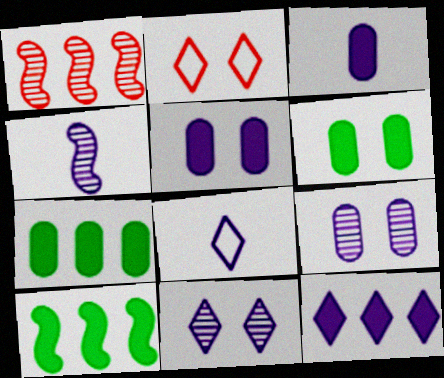[[1, 6, 8], 
[2, 4, 7], 
[3, 4, 8], 
[8, 11, 12]]